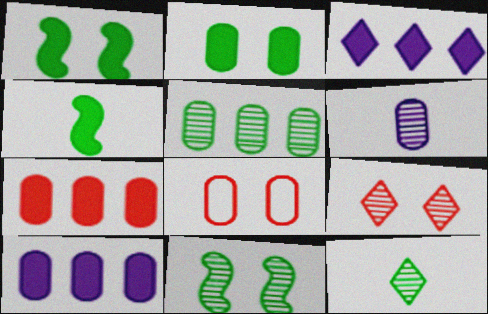[[5, 11, 12]]